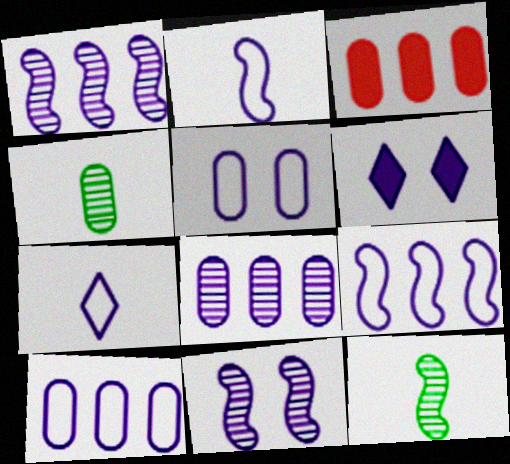[[2, 6, 8], 
[3, 4, 5], 
[5, 6, 11], 
[5, 7, 9]]